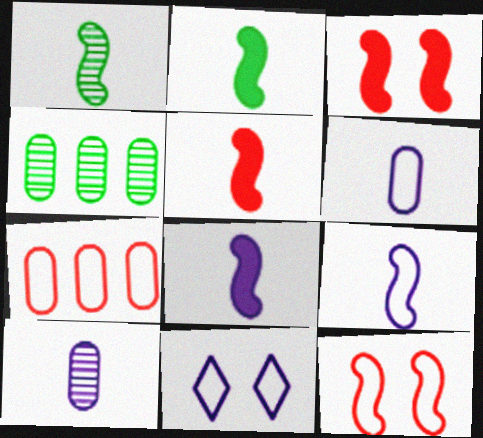[[1, 5, 9], 
[2, 5, 8], 
[4, 5, 11]]